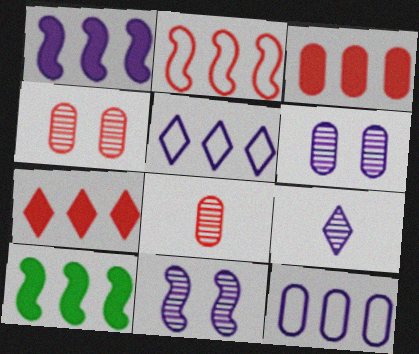[]